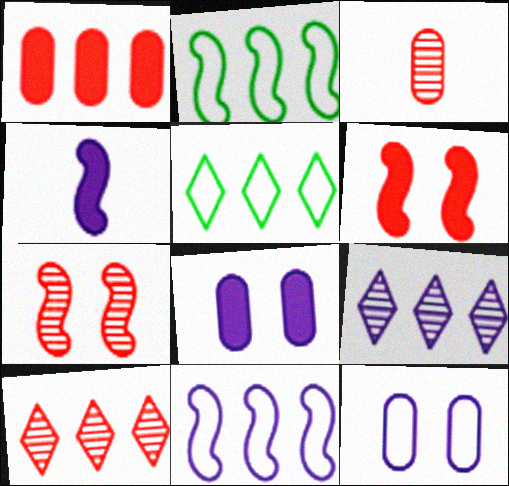[[1, 2, 9], 
[2, 4, 7], 
[3, 7, 10], 
[4, 9, 12]]